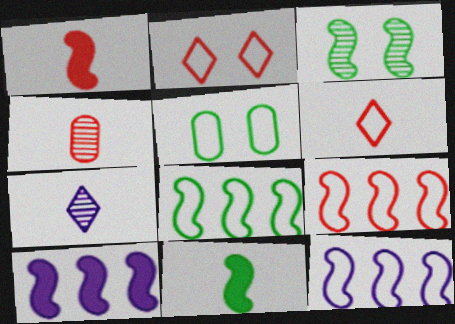[[1, 3, 12], 
[1, 4, 6], 
[3, 8, 11], 
[5, 6, 12], 
[8, 9, 12]]